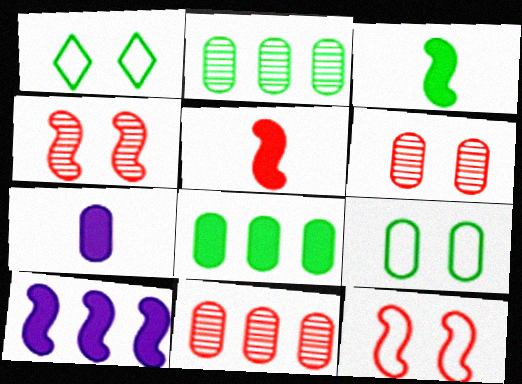[[1, 2, 3], 
[7, 9, 11]]